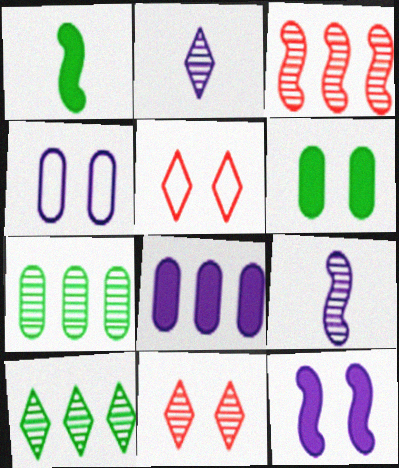[[2, 10, 11], 
[7, 9, 11]]